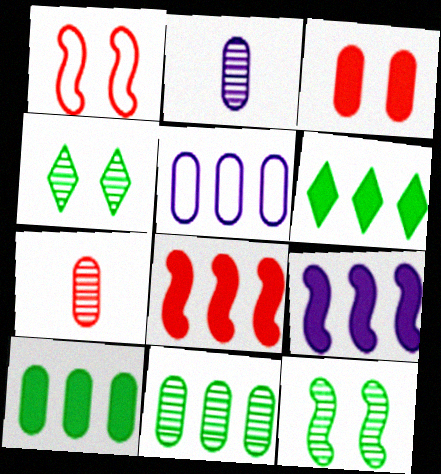[[1, 2, 6]]